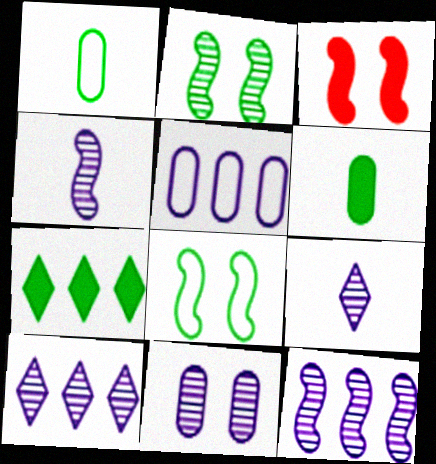[[1, 2, 7], 
[1, 3, 10], 
[4, 10, 11], 
[9, 11, 12]]